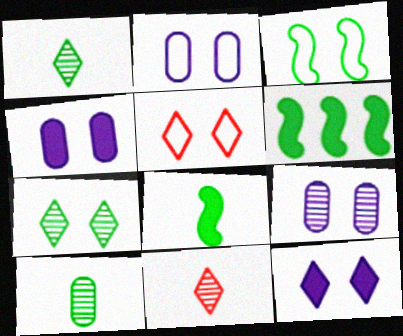[[2, 3, 5], 
[2, 4, 9], 
[2, 6, 11], 
[5, 7, 12]]